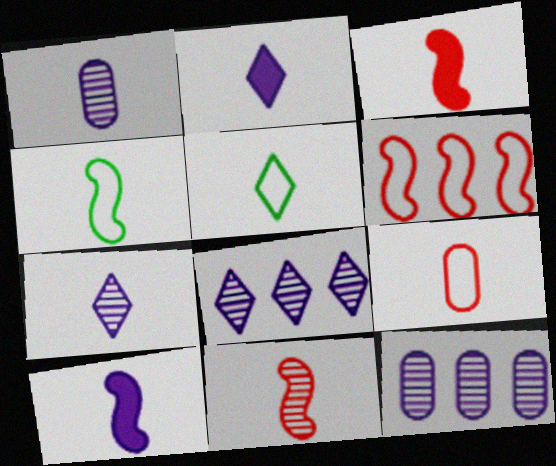[[1, 3, 5], 
[4, 10, 11]]